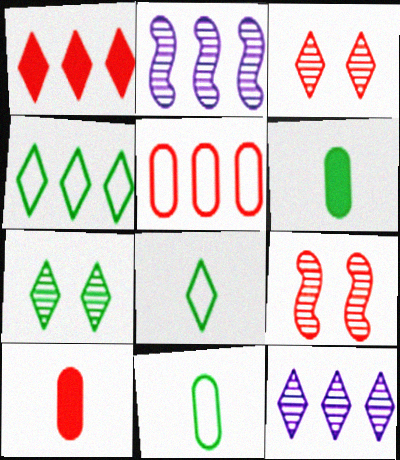[[1, 4, 12]]